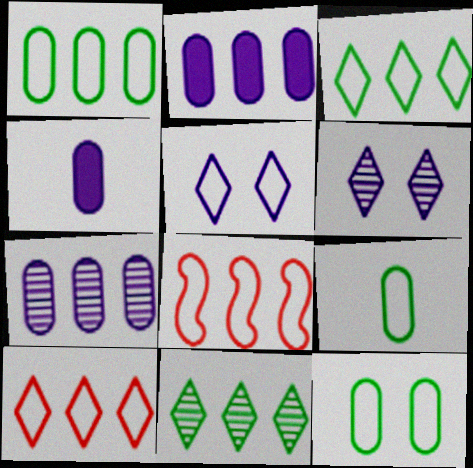[[1, 9, 12], 
[2, 8, 11], 
[5, 8, 9]]